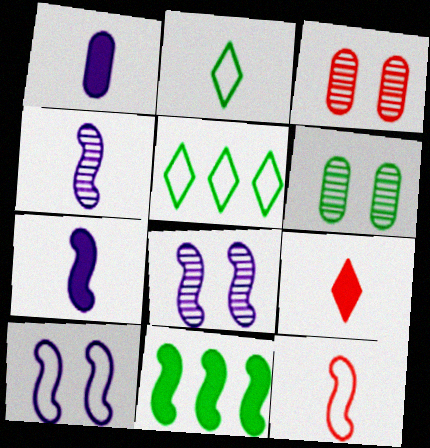[[2, 6, 11], 
[3, 5, 7], 
[8, 11, 12]]